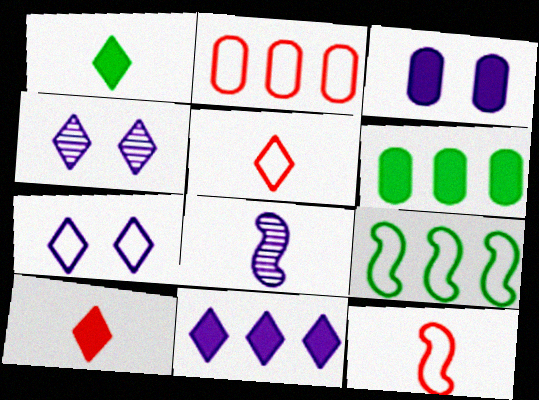[[4, 6, 12]]